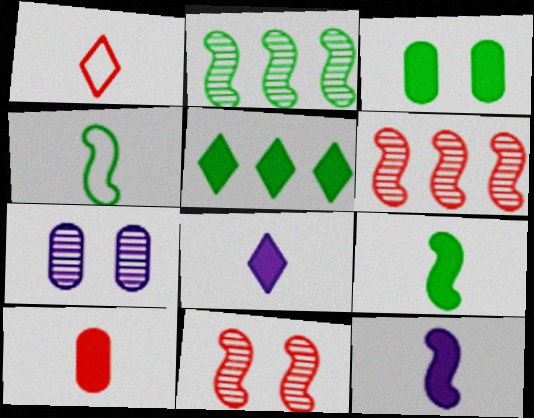[[3, 5, 9], 
[8, 9, 10]]